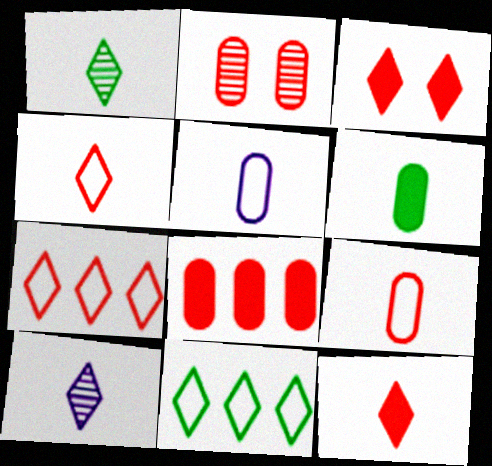[[2, 8, 9], 
[3, 10, 11]]